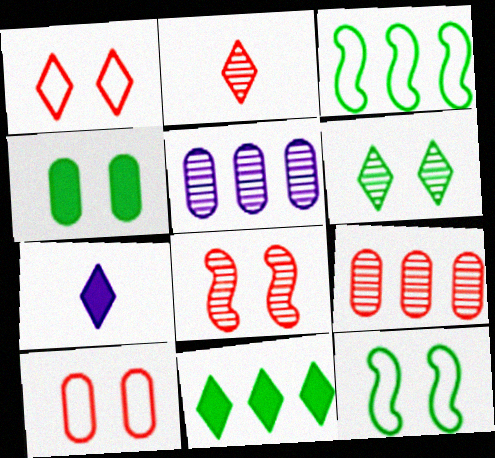[[2, 8, 9], 
[4, 6, 12], 
[7, 9, 12]]